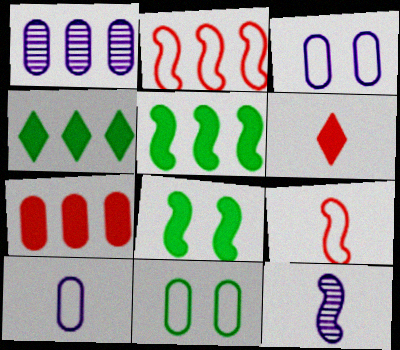[[1, 2, 4], 
[2, 8, 12]]